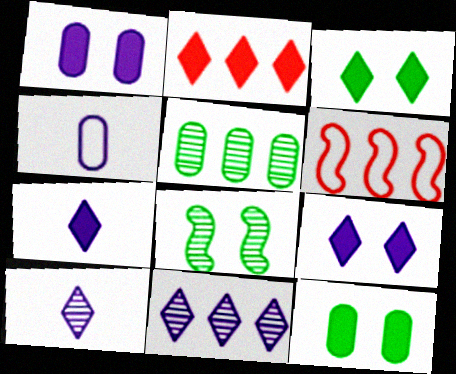[[2, 3, 7], 
[2, 4, 8], 
[6, 10, 12]]